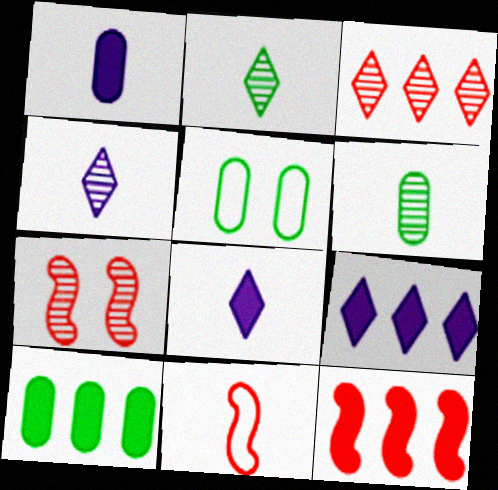[[1, 2, 11], 
[4, 5, 12], 
[5, 6, 10], 
[6, 8, 11], 
[7, 11, 12], 
[9, 10, 12]]